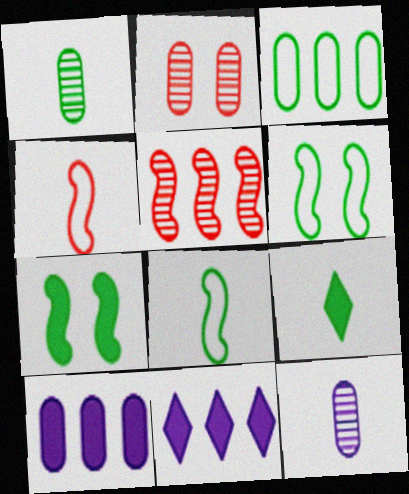[[1, 8, 9], 
[2, 8, 11], 
[3, 5, 11], 
[4, 9, 12]]